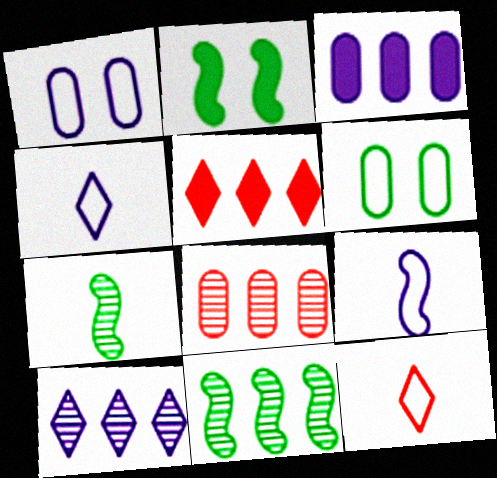[[1, 5, 7], 
[2, 4, 8], 
[8, 10, 11]]